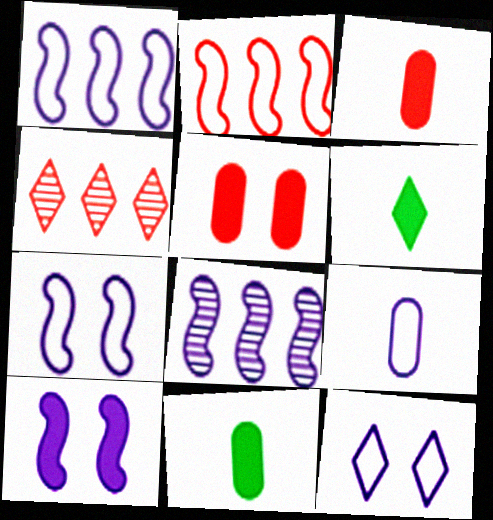[[1, 9, 12], 
[4, 6, 12], 
[4, 7, 11]]